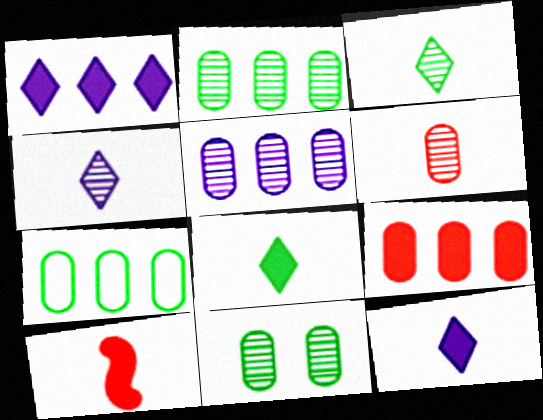[[5, 6, 11], 
[5, 7, 9]]